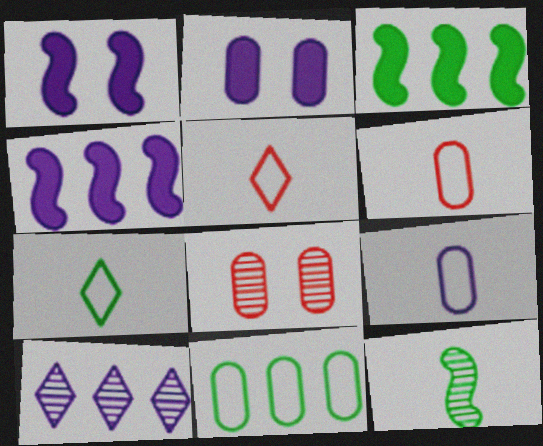[[1, 9, 10], 
[4, 7, 8], 
[8, 10, 12]]